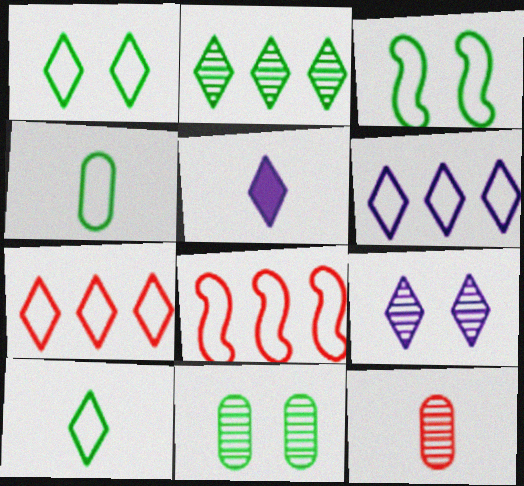[[5, 6, 9], 
[5, 8, 11]]